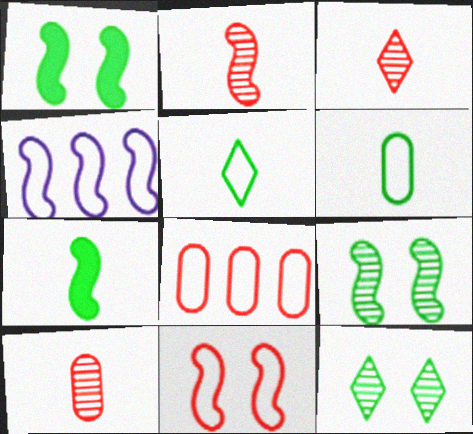[[1, 2, 4], 
[2, 3, 10]]